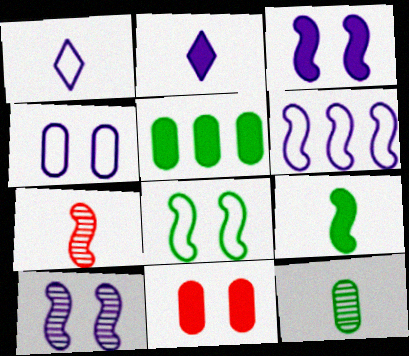[[1, 4, 6]]